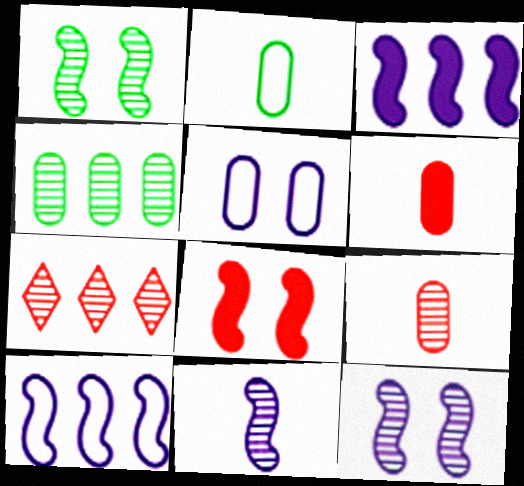[[4, 5, 6]]